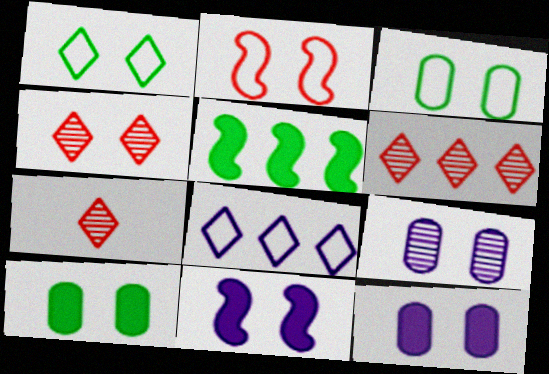[[3, 4, 11], 
[4, 6, 7]]